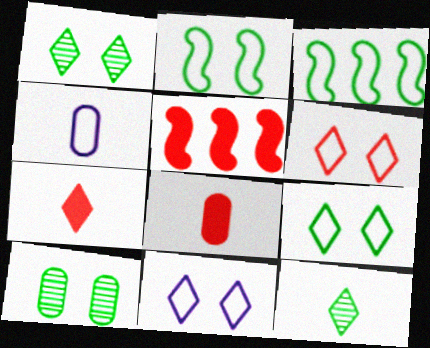[[1, 4, 5], 
[3, 4, 6], 
[6, 9, 11]]